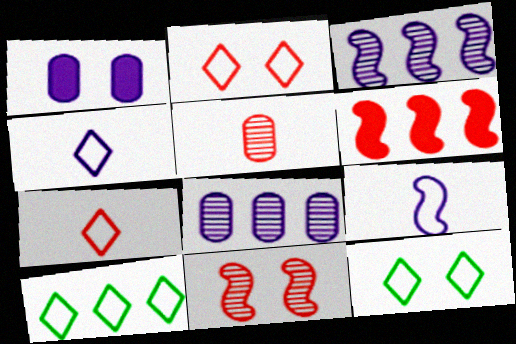[[1, 3, 4], 
[1, 11, 12], 
[2, 4, 10], 
[2, 5, 6], 
[6, 8, 10]]